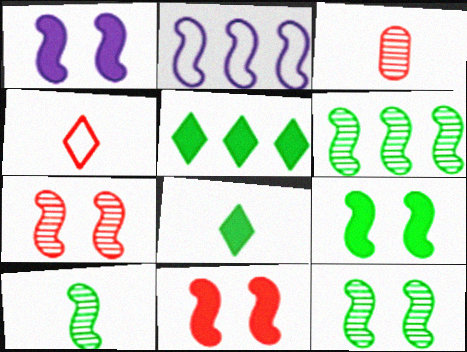[[1, 9, 11], 
[2, 10, 11], 
[6, 10, 12]]